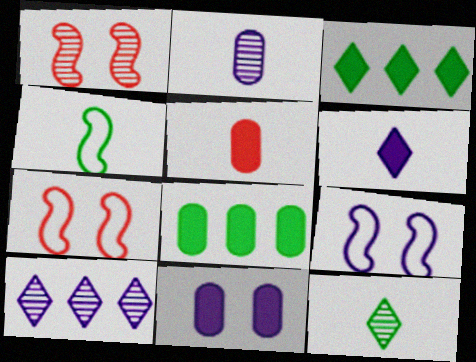[[2, 3, 7], 
[5, 8, 11]]